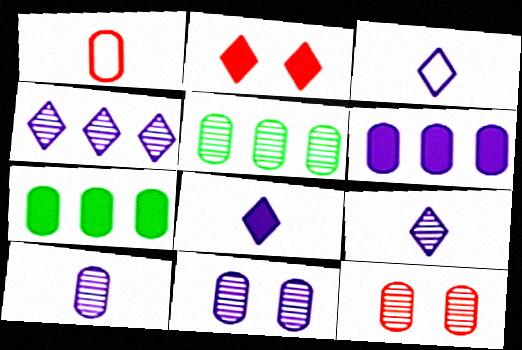[[1, 7, 11], 
[3, 8, 9], 
[5, 10, 12]]